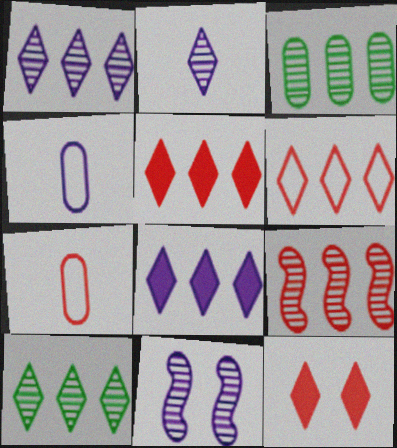[[1, 3, 9], 
[4, 8, 11], 
[6, 8, 10], 
[7, 9, 12]]